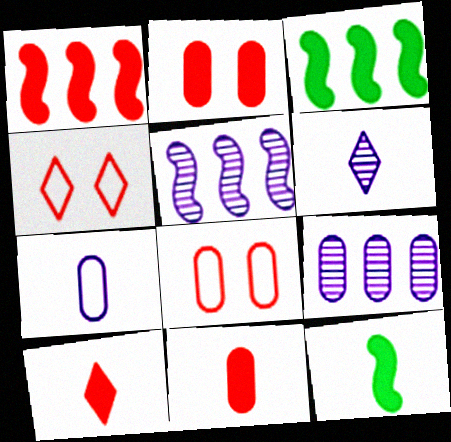[[1, 2, 10], 
[3, 6, 8], 
[4, 9, 12]]